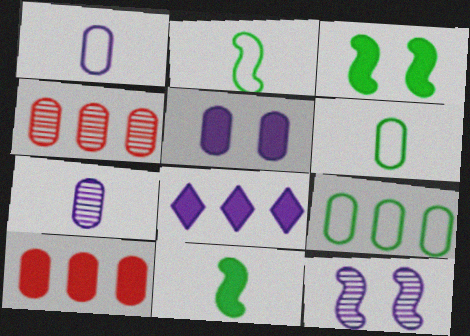[[1, 8, 12], 
[4, 5, 6]]